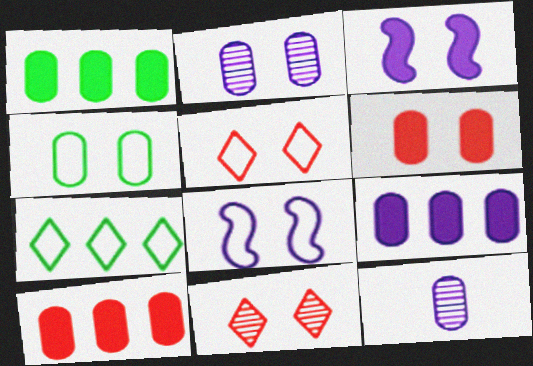[[1, 9, 10], 
[2, 4, 6], 
[3, 4, 11], 
[4, 5, 8], 
[4, 10, 12]]